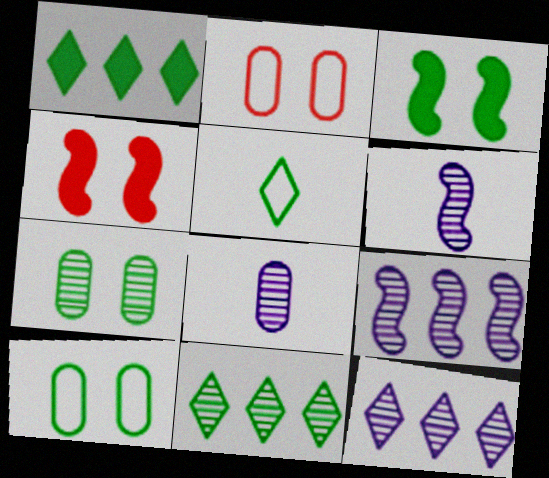[[1, 2, 6]]